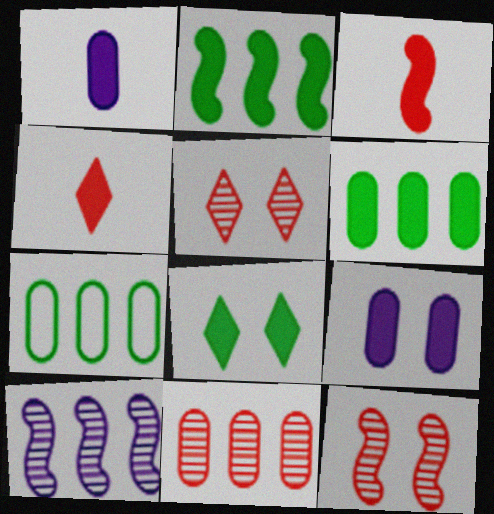[[2, 4, 9]]